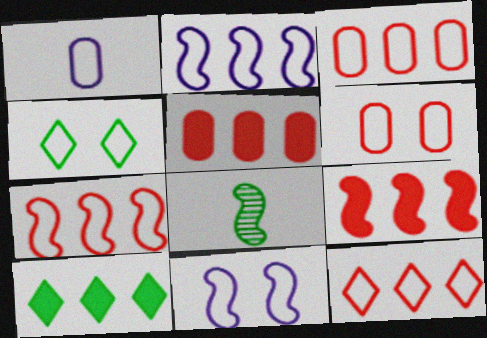[[1, 4, 7], 
[3, 7, 12], 
[4, 6, 11], 
[8, 9, 11]]